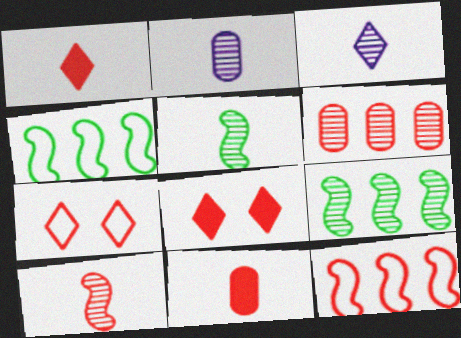[[2, 4, 8]]